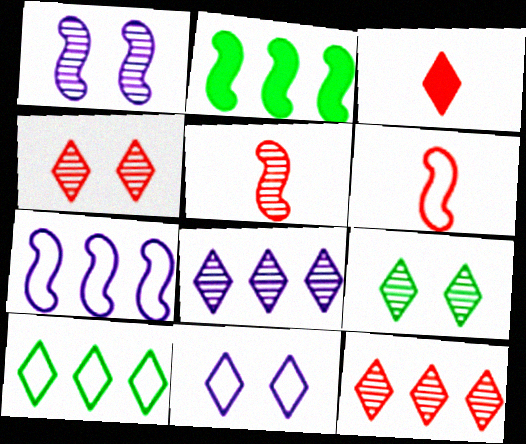[[1, 2, 6]]